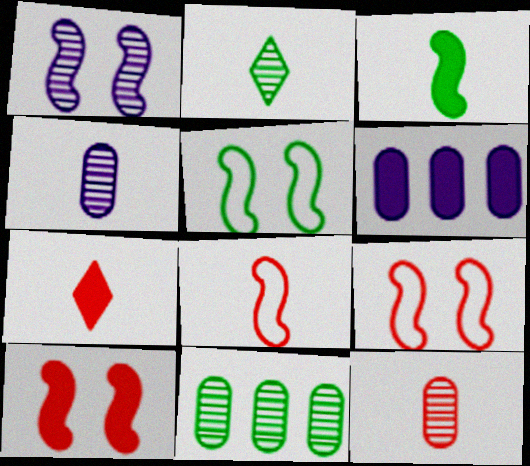[[1, 5, 10], 
[2, 6, 9], 
[7, 8, 12]]